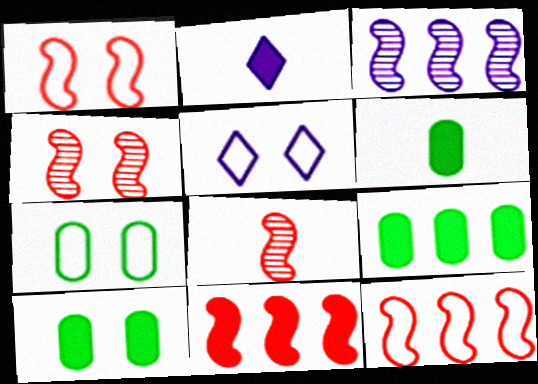[[1, 5, 7], 
[1, 8, 11], 
[2, 10, 11], 
[4, 5, 10], 
[5, 8, 9], 
[6, 9, 10]]